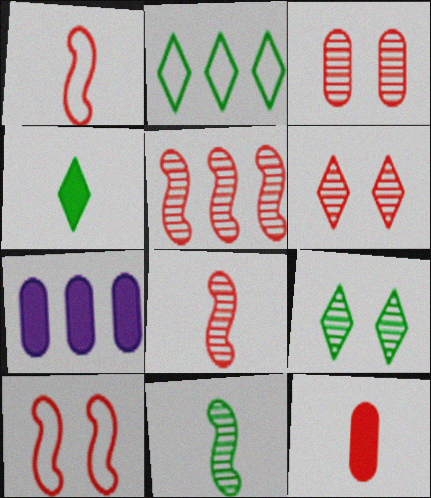[[1, 7, 9], 
[2, 4, 9], 
[2, 5, 7]]